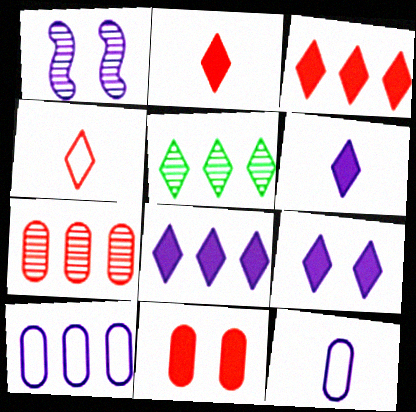[[1, 6, 10], 
[1, 8, 12], 
[4, 5, 9], 
[6, 8, 9]]